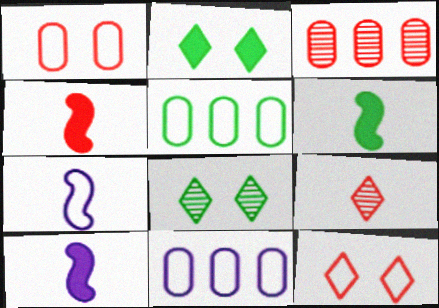[[2, 3, 7], 
[3, 4, 12], 
[4, 6, 10], 
[4, 8, 11], 
[5, 6, 8], 
[5, 7, 12]]